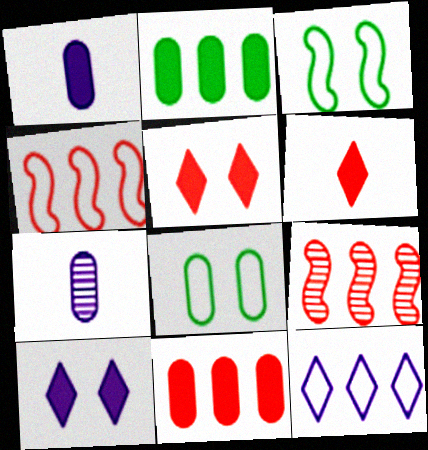[[2, 9, 12], 
[7, 8, 11]]